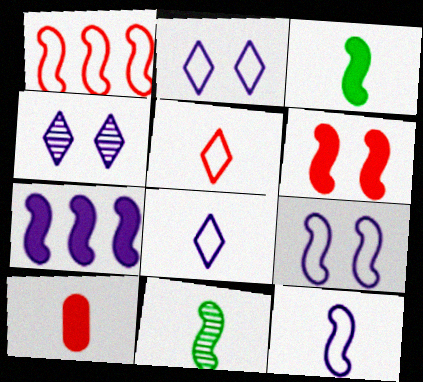[[3, 6, 7], 
[8, 10, 11]]